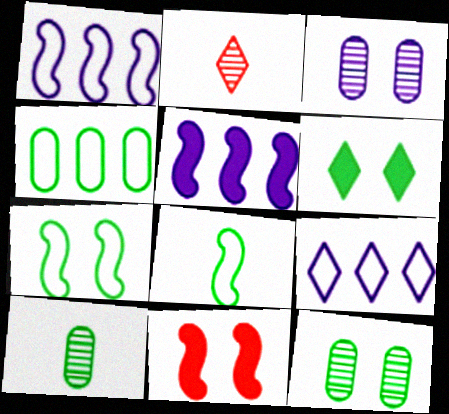[[2, 6, 9], 
[6, 7, 12], 
[9, 10, 11]]